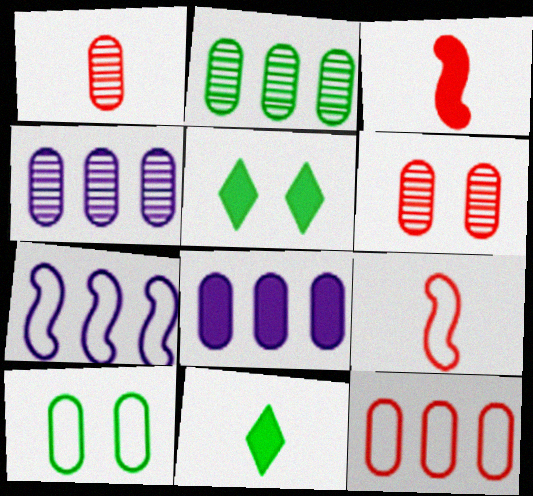[[1, 5, 7], 
[1, 8, 10], 
[2, 8, 12], 
[3, 5, 8], 
[4, 5, 9], 
[6, 7, 11]]